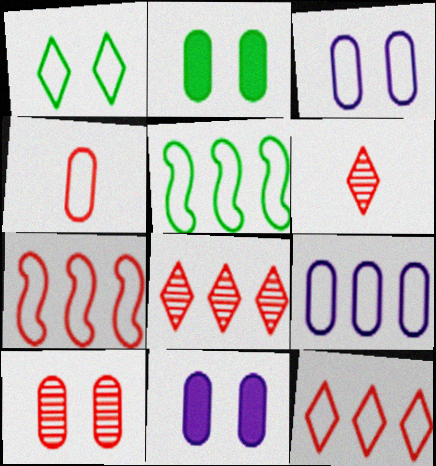[[2, 3, 10], 
[5, 6, 11], 
[5, 9, 12]]